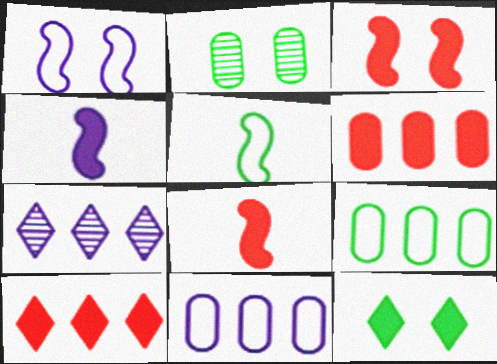[[4, 6, 12]]